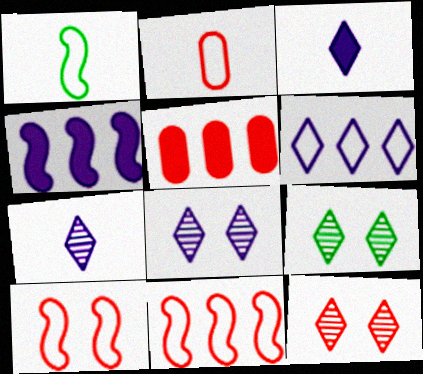[[1, 5, 8], 
[2, 4, 9], 
[3, 6, 8], 
[8, 9, 12]]